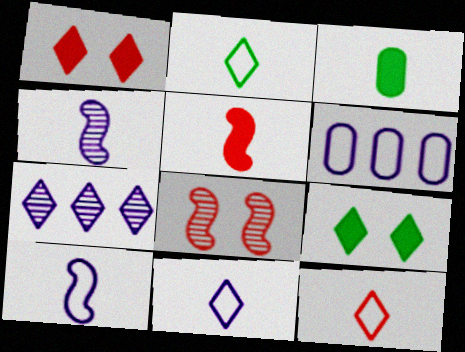[[1, 2, 7], 
[2, 11, 12], 
[3, 4, 12], 
[7, 9, 12]]